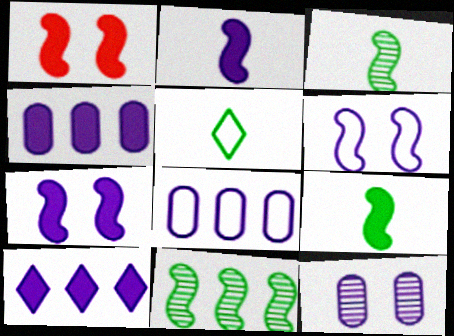[]